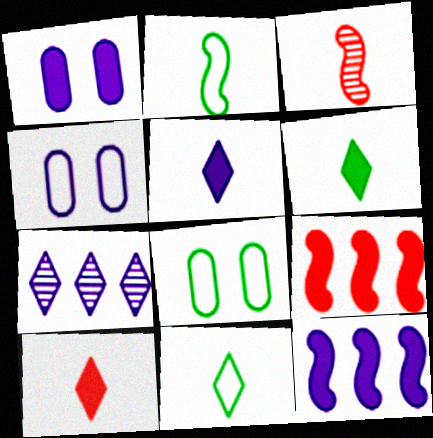[[1, 5, 12], 
[1, 6, 9], 
[5, 6, 10]]